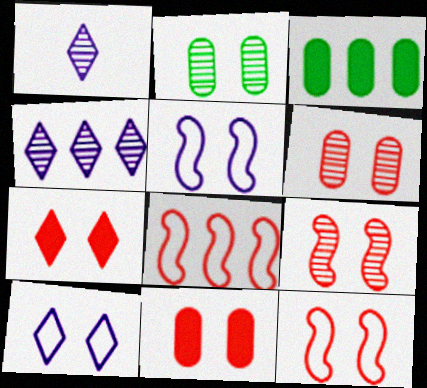[[1, 3, 12], 
[2, 5, 7], 
[3, 4, 8], 
[6, 7, 12]]